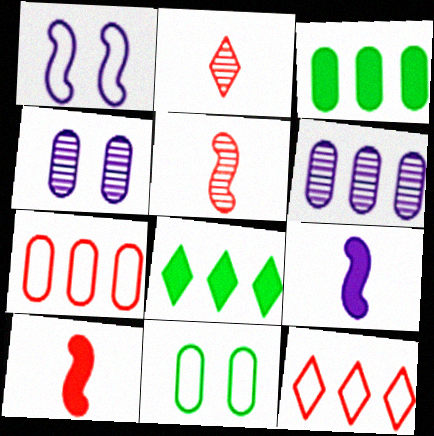[[1, 2, 3], 
[3, 6, 7]]